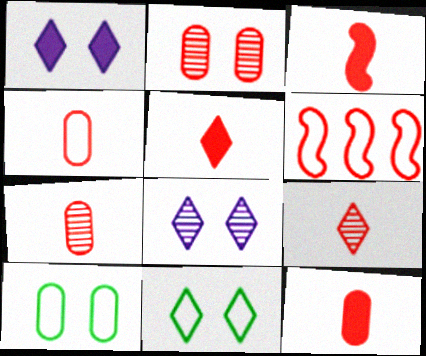[[2, 5, 6], 
[3, 4, 9], 
[3, 5, 12], 
[4, 7, 12]]